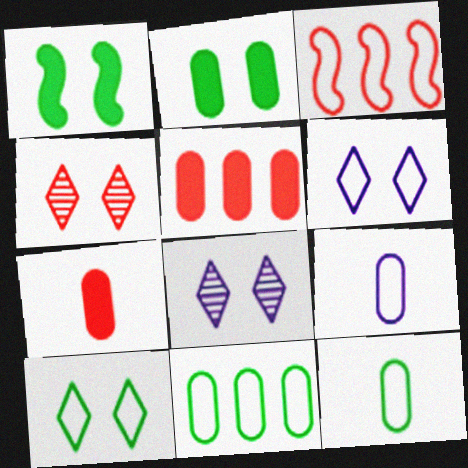[[3, 4, 7], 
[3, 6, 12], 
[3, 9, 10]]